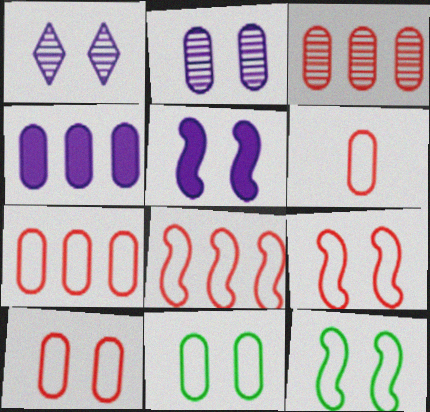[[6, 7, 10]]